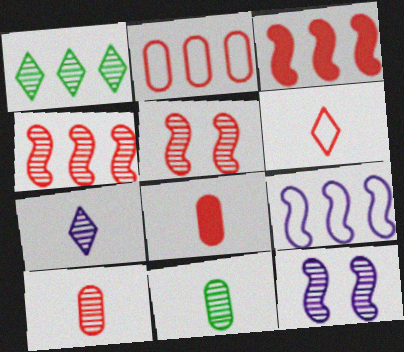[[1, 10, 12]]